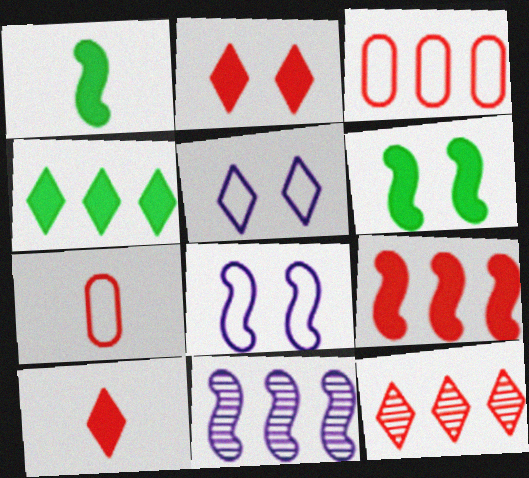[[3, 4, 11], 
[3, 9, 12]]